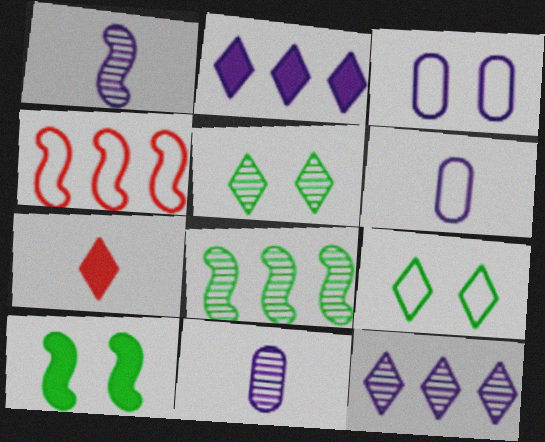[[1, 2, 3], 
[1, 4, 10], 
[3, 7, 8], 
[4, 6, 9], 
[7, 9, 12]]